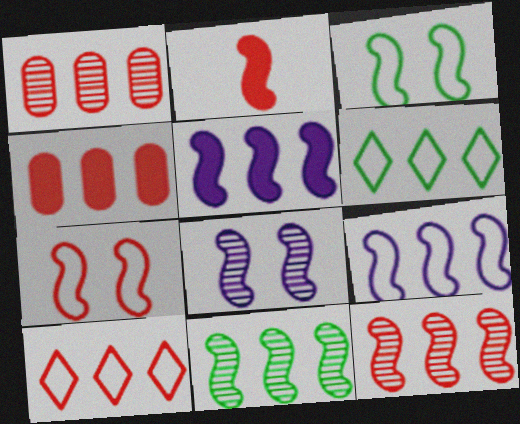[[1, 5, 6], 
[2, 7, 12], 
[4, 10, 12]]